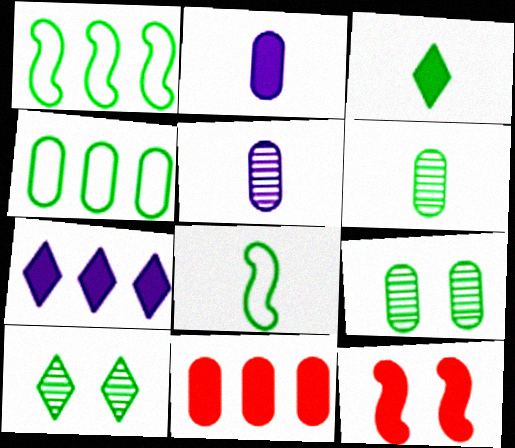[[1, 3, 9], 
[3, 6, 8]]